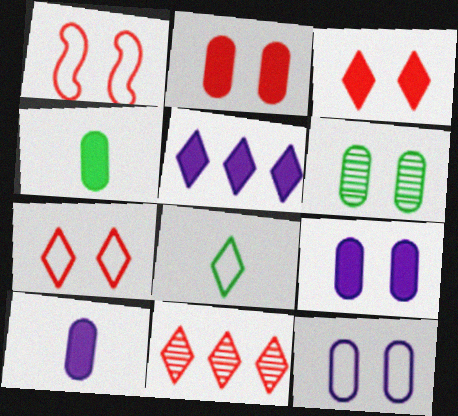[[2, 6, 12]]